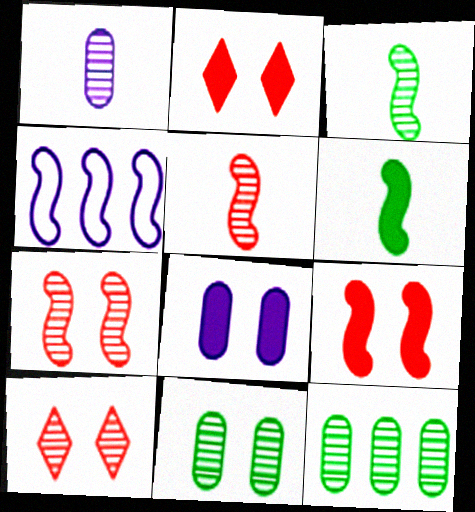[[3, 4, 9], 
[4, 6, 7]]